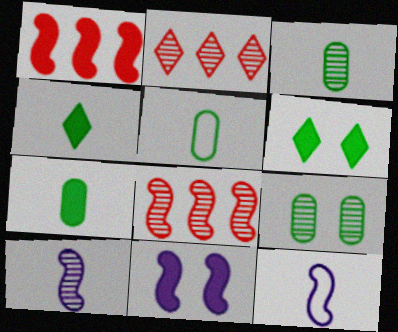[[2, 5, 11], 
[2, 9, 10], 
[3, 5, 7]]